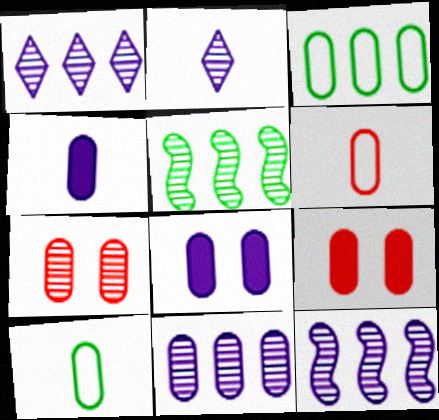[[1, 11, 12], 
[2, 5, 7], 
[3, 4, 7], 
[9, 10, 11]]